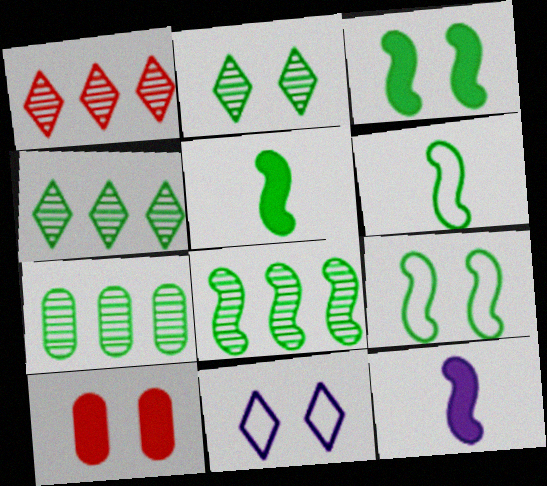[[3, 6, 8], 
[4, 7, 8], 
[5, 8, 9]]